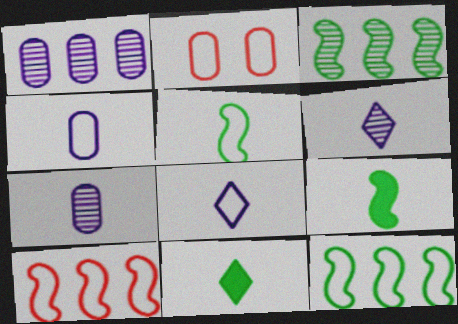[[2, 8, 12]]